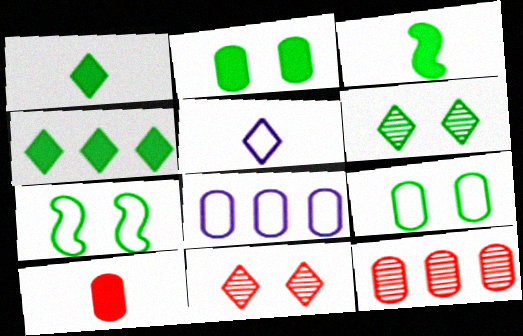[[2, 3, 4], 
[2, 6, 7], 
[3, 8, 11], 
[4, 5, 11]]